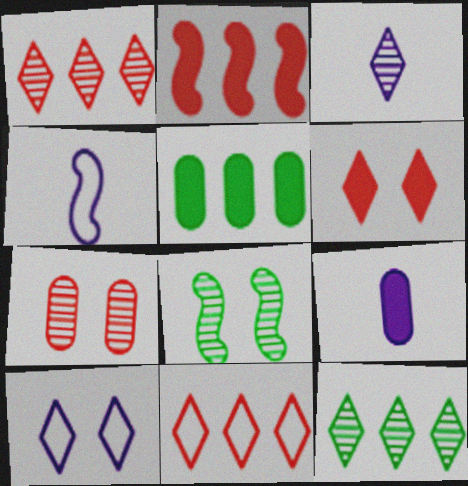[[2, 4, 8], 
[3, 4, 9], 
[8, 9, 11]]